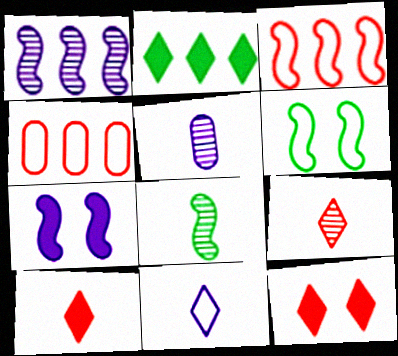[[1, 2, 4], 
[3, 7, 8], 
[4, 6, 11], 
[5, 8, 9]]